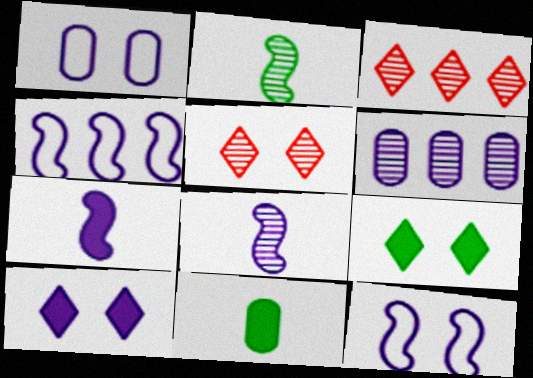[[2, 5, 6], 
[3, 11, 12], 
[4, 5, 11]]